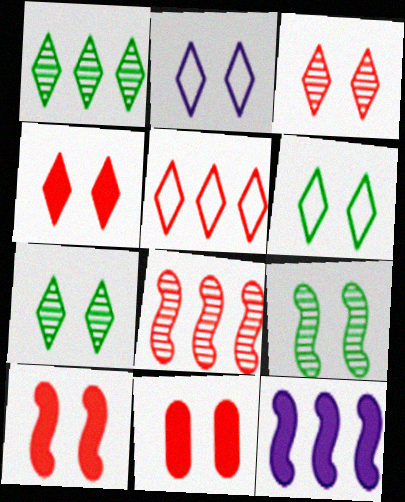[[2, 4, 7], 
[2, 9, 11], 
[4, 10, 11]]